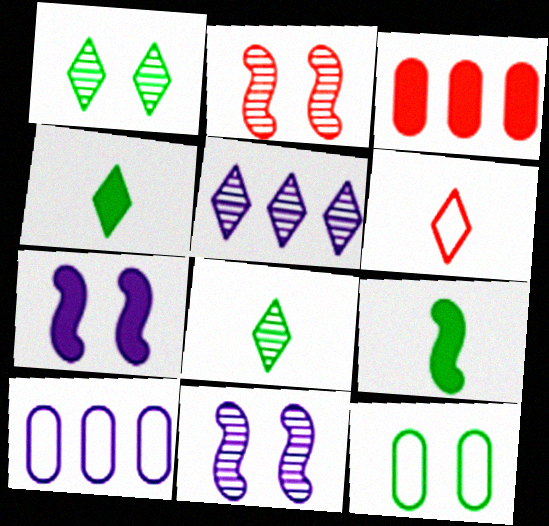[[2, 3, 6], 
[2, 4, 10], 
[3, 4, 7]]